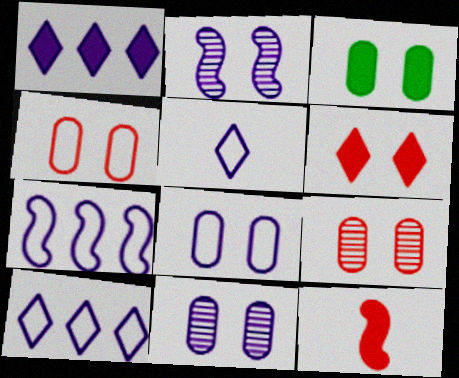[[1, 3, 12], 
[3, 4, 11], 
[3, 8, 9], 
[5, 7, 8]]